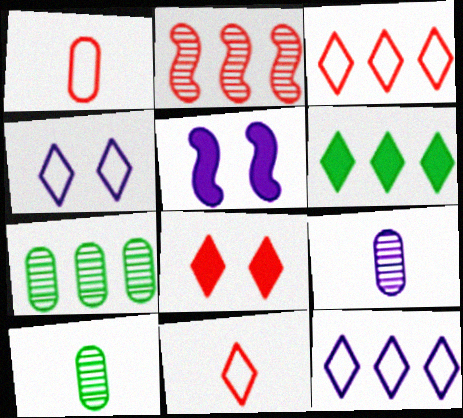[[1, 2, 8], 
[3, 5, 10], 
[5, 7, 11], 
[5, 9, 12]]